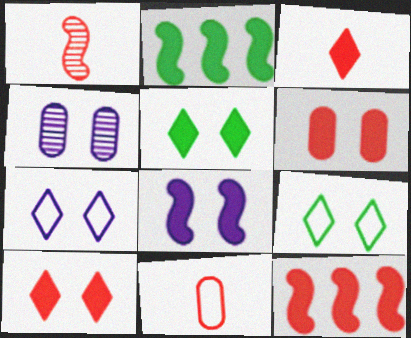[[1, 3, 11], 
[3, 6, 12], 
[4, 7, 8], 
[5, 6, 8]]